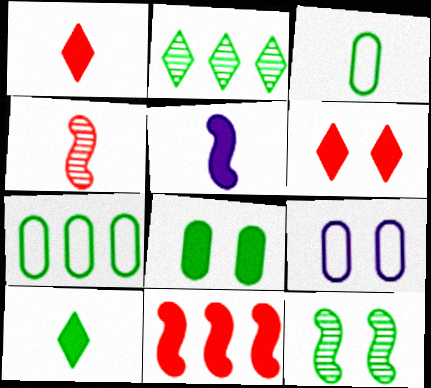[[6, 9, 12], 
[7, 10, 12]]